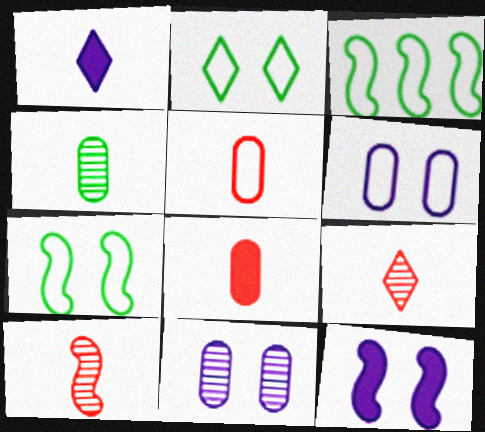[[3, 10, 12]]